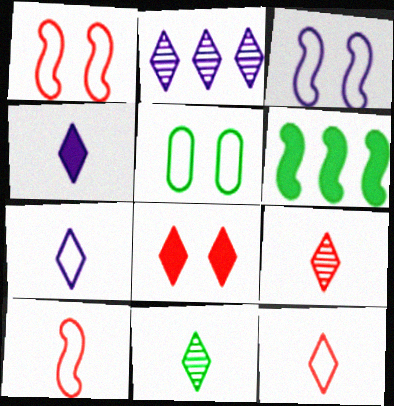[[4, 11, 12], 
[5, 6, 11]]